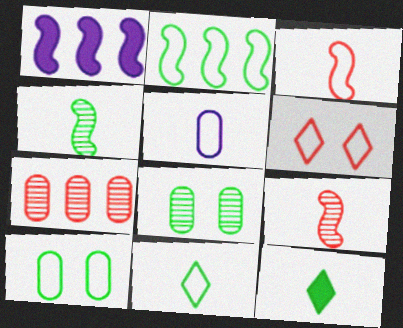[[2, 5, 6], 
[2, 8, 12], 
[2, 10, 11], 
[3, 5, 11], 
[5, 9, 12]]